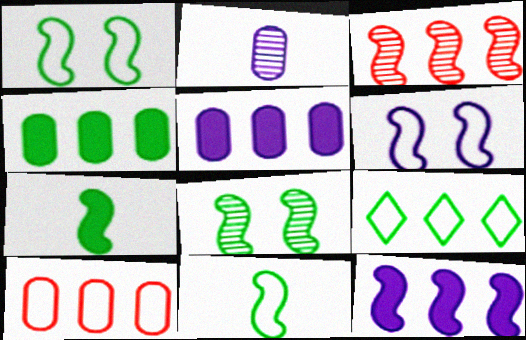[[3, 5, 9], 
[3, 6, 7]]